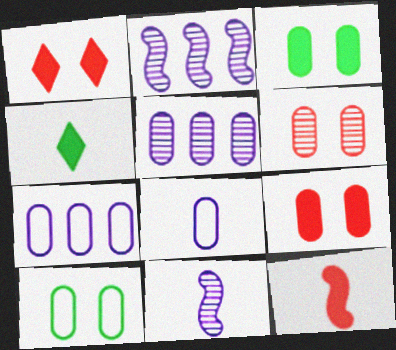[]